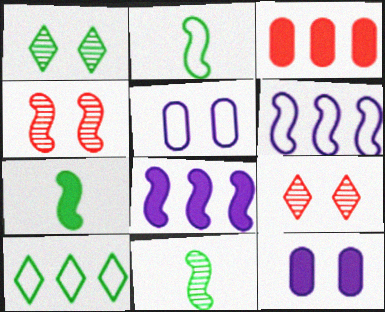[[2, 4, 8], 
[2, 7, 11], 
[4, 6, 7]]